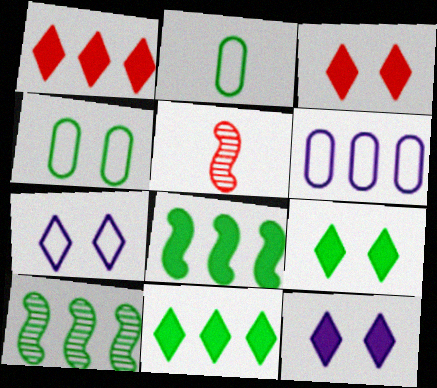[[1, 6, 10], 
[2, 9, 10], 
[3, 9, 12], 
[5, 6, 9]]